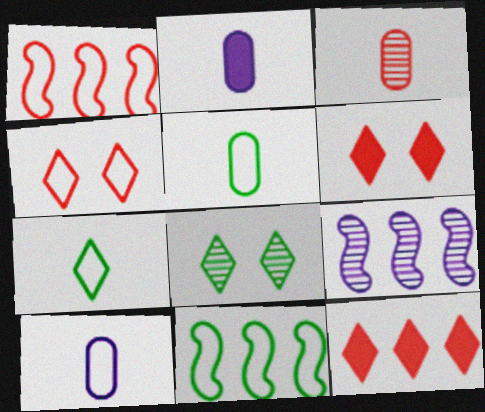[[1, 2, 8], 
[1, 3, 6], 
[2, 3, 5], 
[3, 8, 9], 
[4, 10, 11], 
[5, 6, 9]]